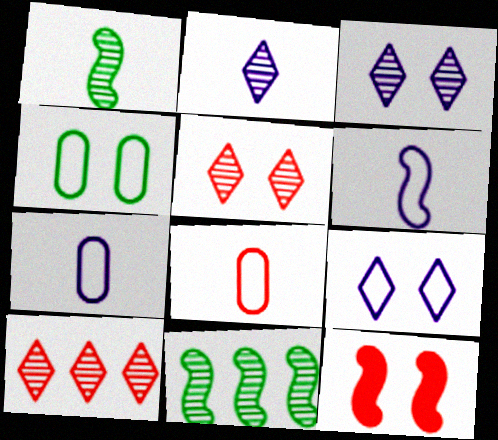[[3, 4, 12], 
[6, 11, 12], 
[8, 10, 12]]